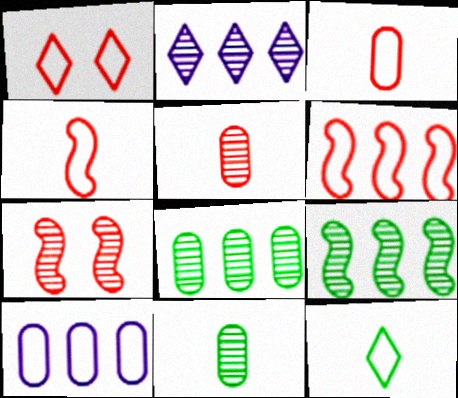[[1, 3, 6], 
[2, 7, 11]]